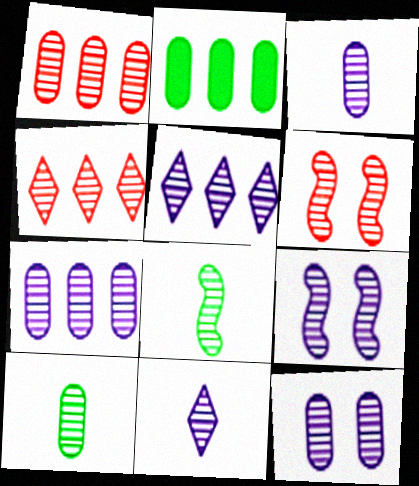[[1, 10, 12], 
[3, 5, 9], 
[3, 7, 12], 
[4, 8, 12], 
[4, 9, 10], 
[5, 6, 10], 
[7, 9, 11]]